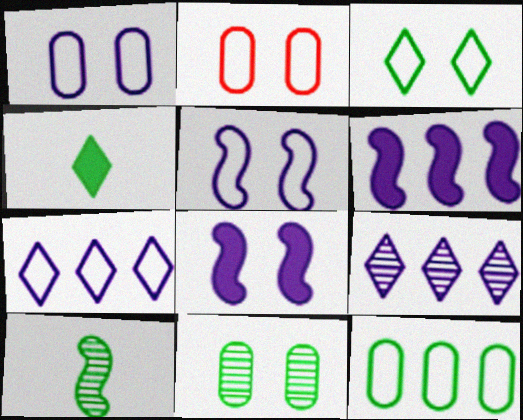[[2, 3, 5]]